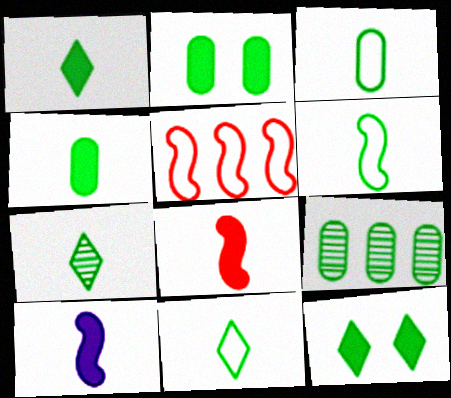[[1, 7, 11], 
[2, 3, 9], 
[3, 6, 11], 
[4, 6, 7], 
[6, 9, 12]]